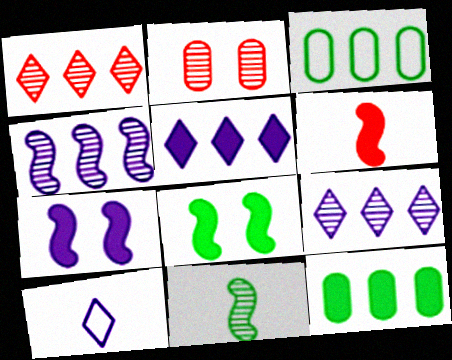[[2, 9, 11]]